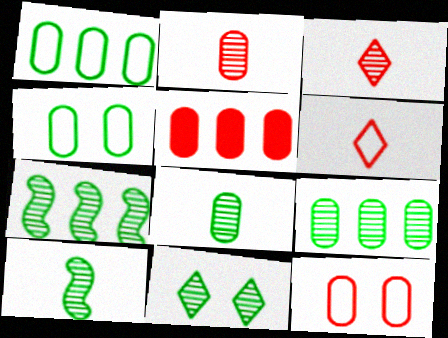[[2, 5, 12], 
[7, 8, 11], 
[9, 10, 11]]